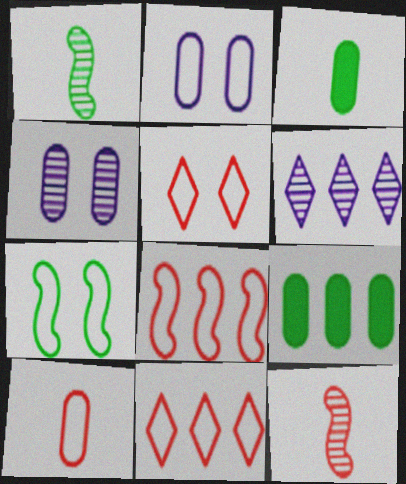[[2, 5, 7], 
[4, 9, 10], 
[5, 8, 10], 
[6, 8, 9]]